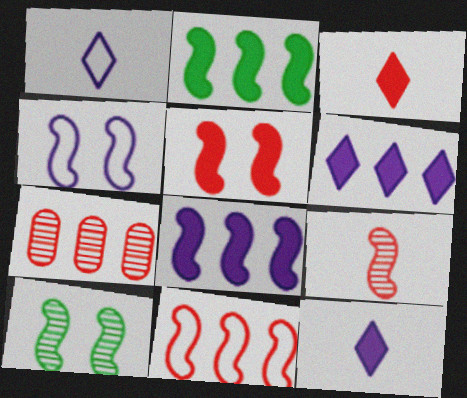[[2, 4, 9], 
[4, 5, 10], 
[5, 9, 11]]